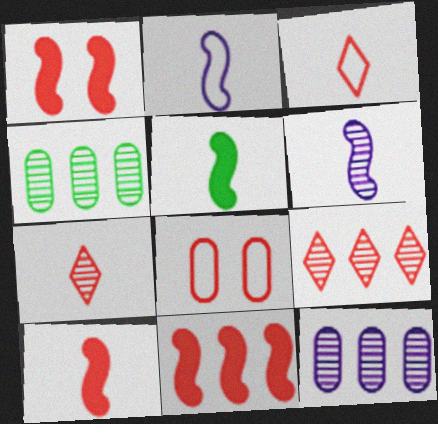[[1, 10, 11], 
[7, 8, 11], 
[8, 9, 10]]